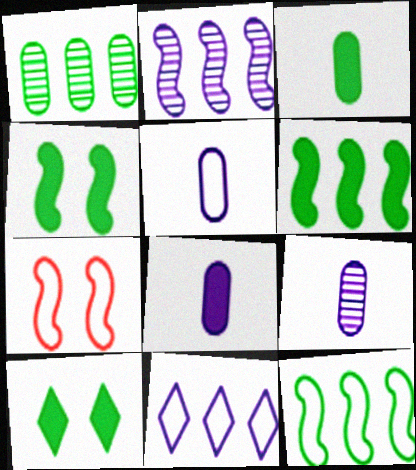[[3, 6, 10], 
[5, 8, 9]]